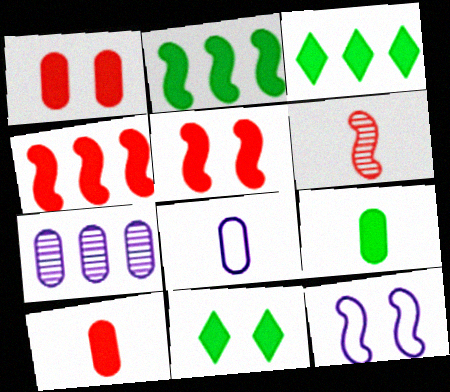[[2, 6, 12], 
[2, 9, 11]]